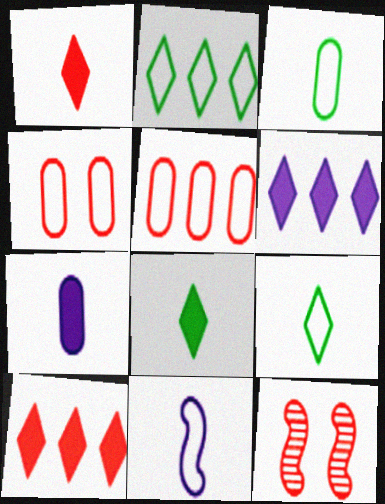[[1, 5, 12], 
[2, 4, 11], 
[2, 7, 12], 
[3, 6, 12]]